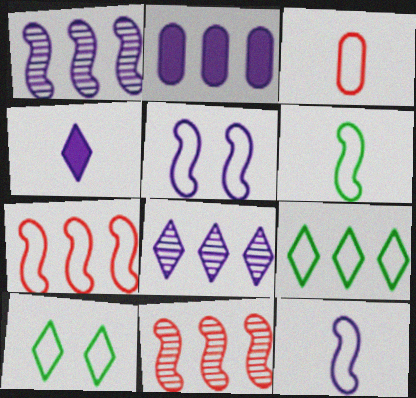[[2, 9, 11], 
[3, 5, 9], 
[5, 6, 7]]